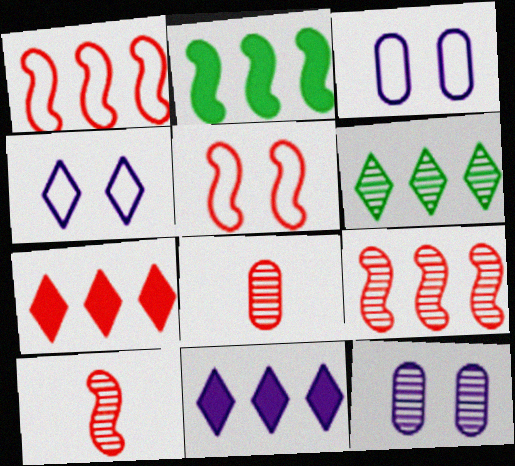[[2, 4, 8], 
[5, 7, 8], 
[6, 10, 12]]